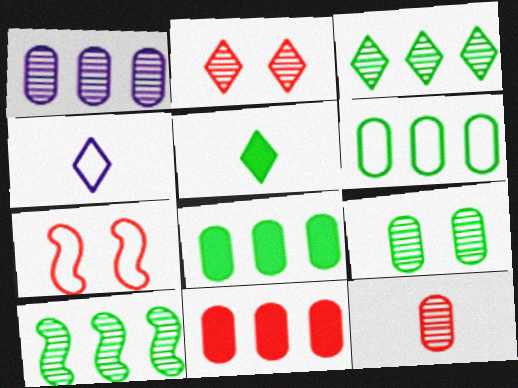[[1, 5, 7], 
[1, 6, 11], 
[1, 9, 12], 
[4, 6, 7]]